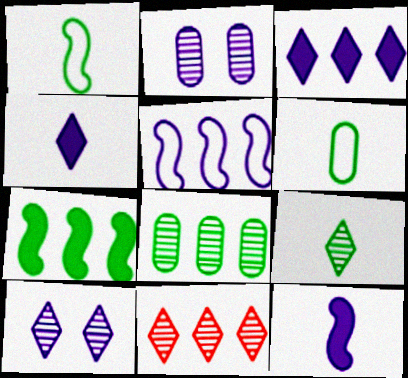[[2, 4, 5], 
[9, 10, 11]]